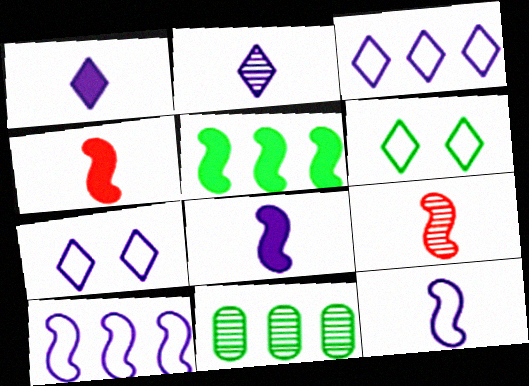[[4, 7, 11]]